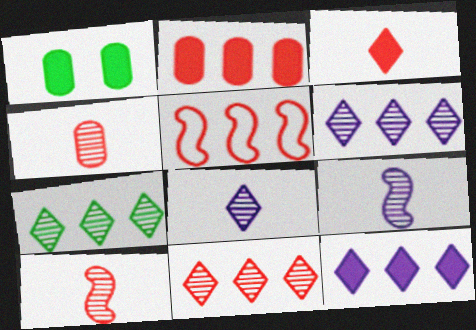[[1, 5, 8], 
[2, 5, 11], 
[6, 7, 11]]